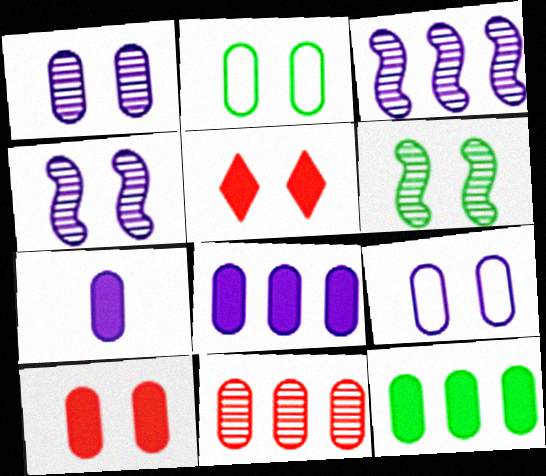[[1, 2, 10], 
[2, 4, 5], 
[2, 7, 11], 
[5, 6, 9], 
[7, 10, 12]]